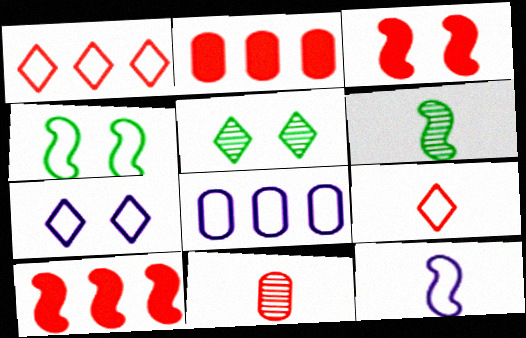[[1, 3, 11], 
[2, 5, 12], 
[2, 6, 7], 
[4, 8, 9], 
[7, 8, 12]]